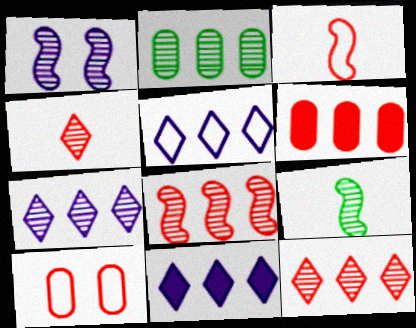[[1, 2, 4], 
[1, 8, 9], 
[2, 7, 8], 
[5, 7, 11], 
[9, 10, 11]]